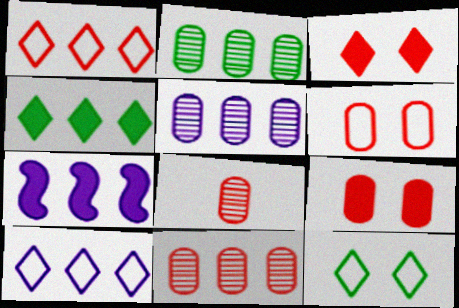[[1, 2, 7], 
[2, 5, 11], 
[5, 7, 10], 
[7, 8, 12]]